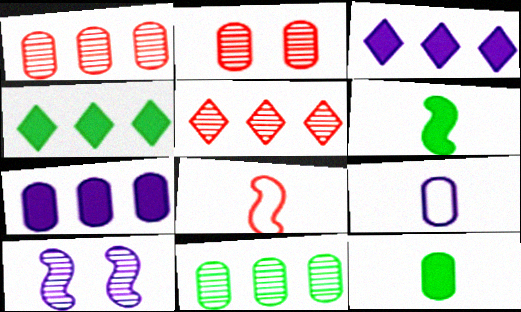[[3, 9, 10]]